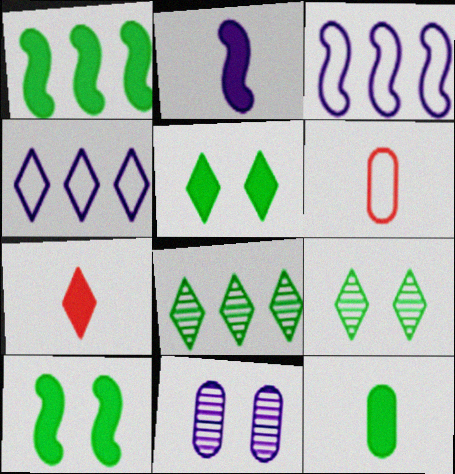[[1, 5, 12], 
[2, 4, 11], 
[2, 7, 12], 
[4, 7, 9]]